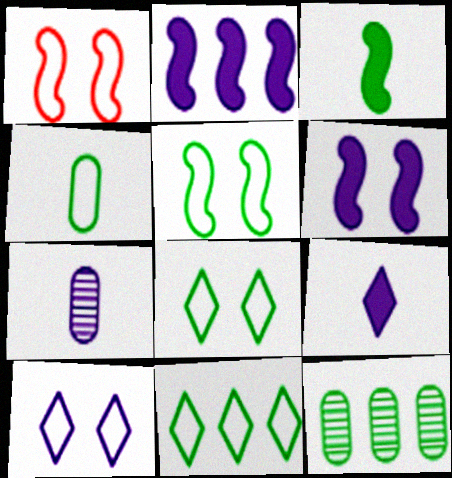[[1, 9, 12], 
[2, 7, 10], 
[3, 8, 12], 
[4, 5, 11]]